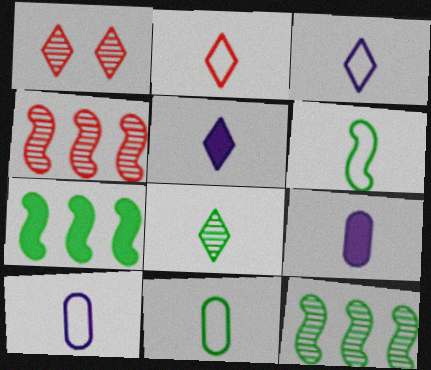[[1, 7, 10], 
[2, 5, 8], 
[2, 6, 10]]